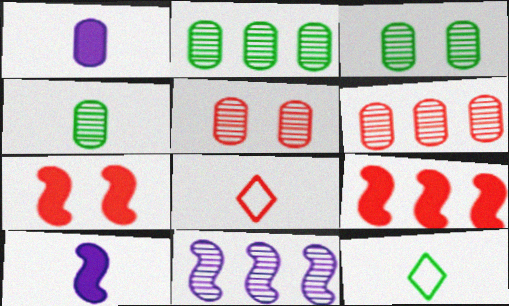[[2, 3, 4], 
[4, 8, 10], 
[5, 8, 9], 
[6, 7, 8]]